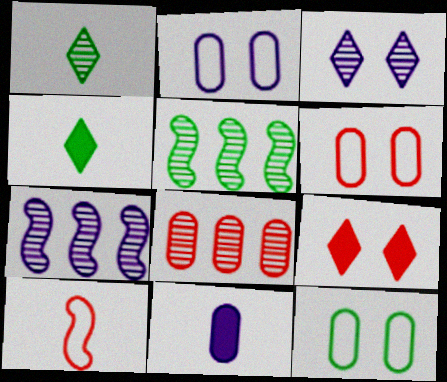[[1, 10, 11], 
[2, 6, 12], 
[4, 5, 12], 
[4, 6, 7], 
[8, 9, 10], 
[8, 11, 12]]